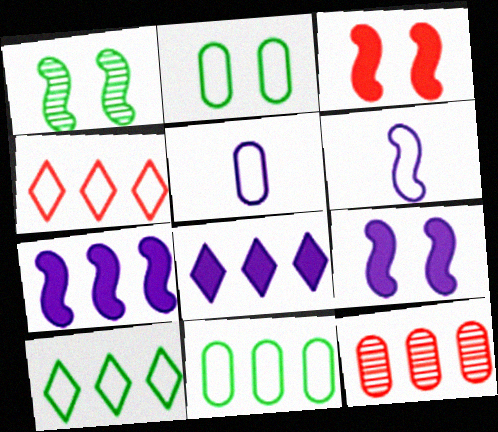[[2, 4, 6], 
[7, 10, 12]]